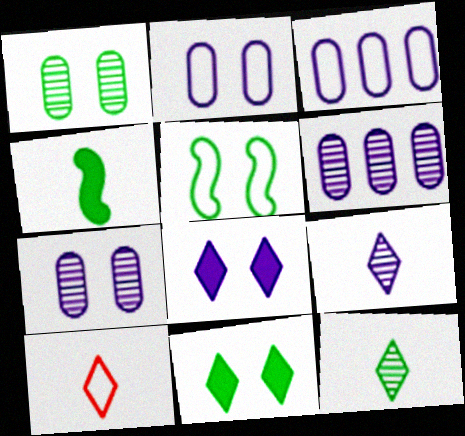[[1, 5, 11], 
[3, 5, 10]]